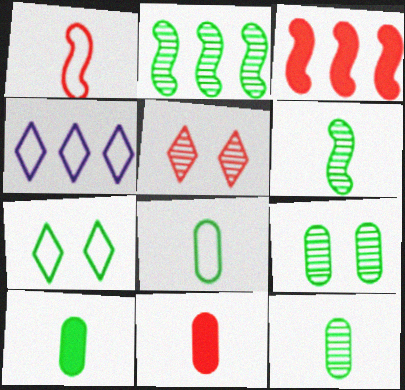[[2, 7, 10], 
[8, 10, 12]]